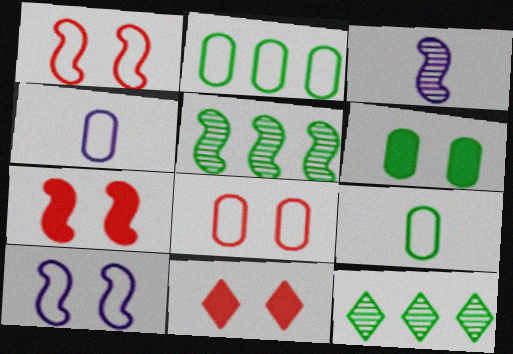[[2, 3, 11], 
[2, 4, 8], 
[4, 5, 11], 
[4, 7, 12]]